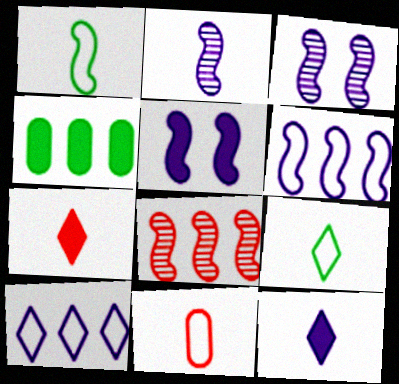[[1, 5, 8], 
[2, 5, 6], 
[4, 5, 7], 
[4, 8, 10]]